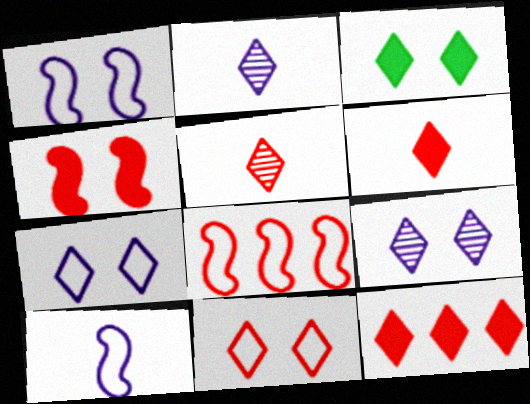[[3, 9, 11], 
[5, 11, 12]]